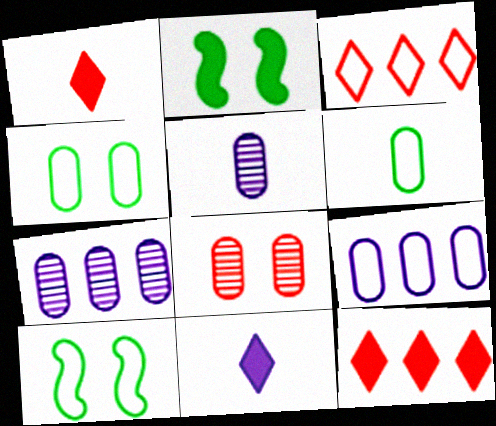[[1, 7, 10], 
[2, 3, 5], 
[5, 10, 12]]